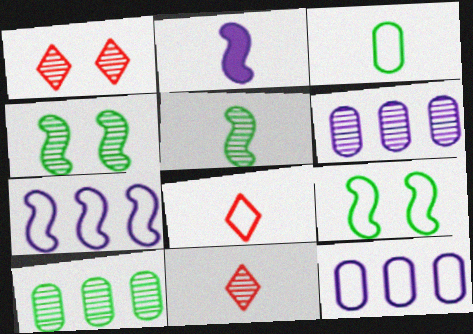[[1, 5, 6], 
[2, 3, 11], 
[4, 6, 11], 
[8, 9, 12]]